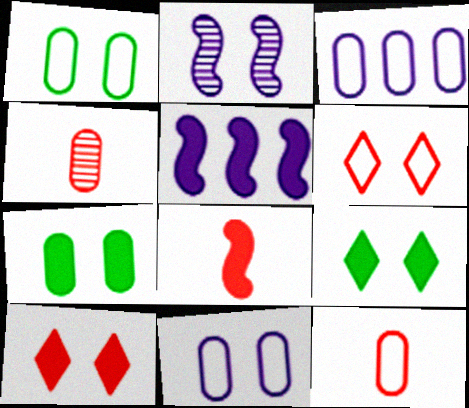[[1, 2, 10], 
[1, 3, 12], 
[2, 6, 7], 
[3, 4, 7]]